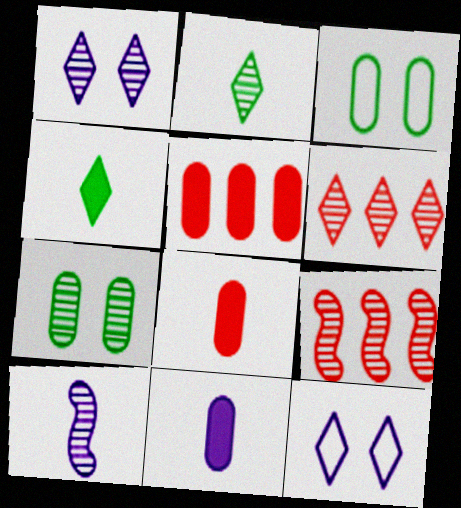[[1, 2, 6], 
[4, 6, 12], 
[6, 7, 10]]